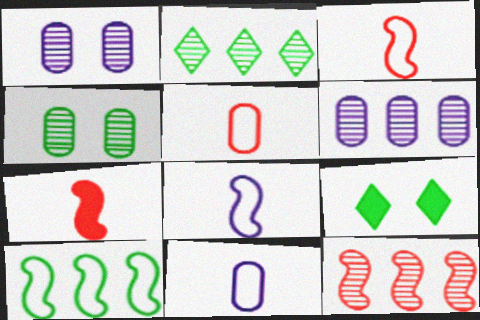[[2, 6, 12], 
[3, 6, 9], 
[9, 11, 12]]